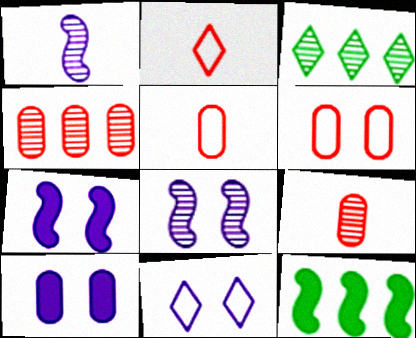[[3, 5, 7], 
[3, 8, 9], 
[8, 10, 11], 
[9, 11, 12]]